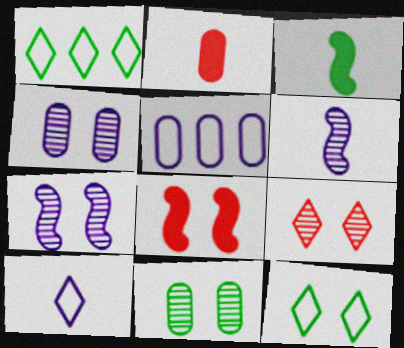[[1, 2, 7], 
[1, 3, 11], 
[2, 5, 11], 
[3, 5, 9], 
[4, 8, 12], 
[7, 9, 11]]